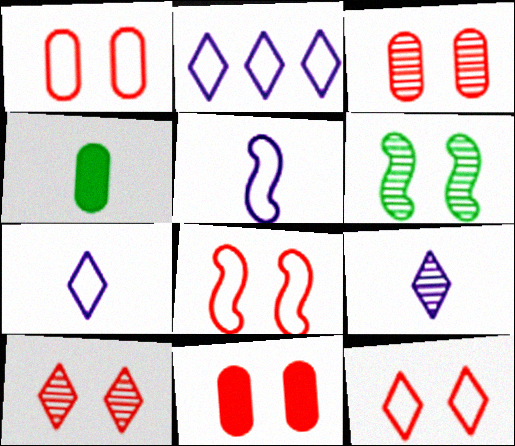[[1, 3, 11], 
[1, 8, 12], 
[8, 10, 11]]